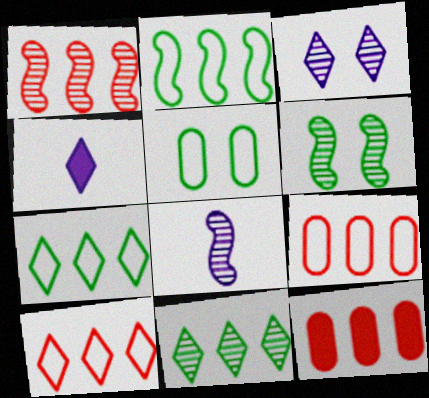[[1, 4, 5], 
[1, 6, 8], 
[1, 10, 12], 
[4, 6, 9]]